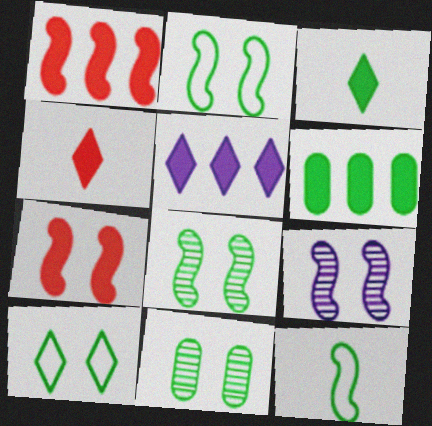[[1, 5, 6], 
[1, 9, 12], 
[2, 7, 9]]